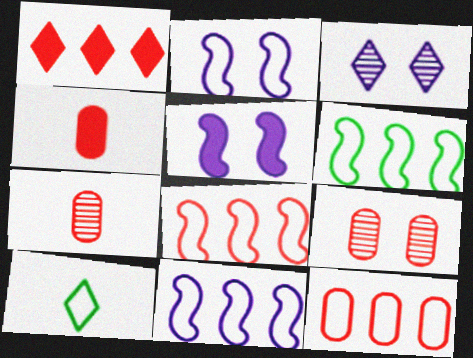[[1, 3, 10], 
[2, 10, 12], 
[3, 4, 6], 
[4, 9, 12], 
[6, 8, 11]]